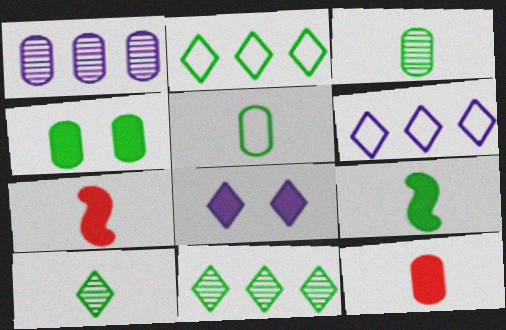[[5, 9, 10]]